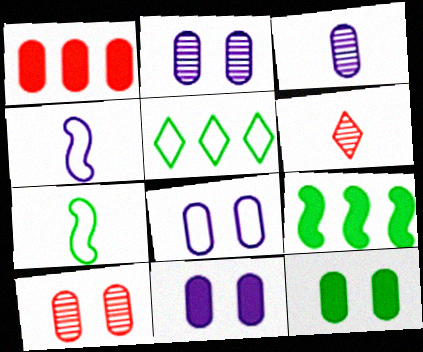[[2, 8, 11], 
[6, 8, 9], 
[8, 10, 12]]